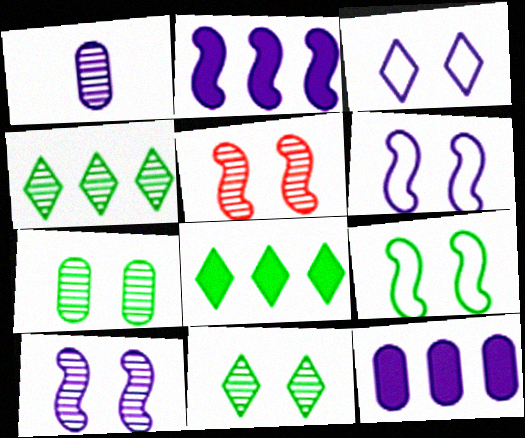[[1, 2, 3], 
[1, 4, 5]]